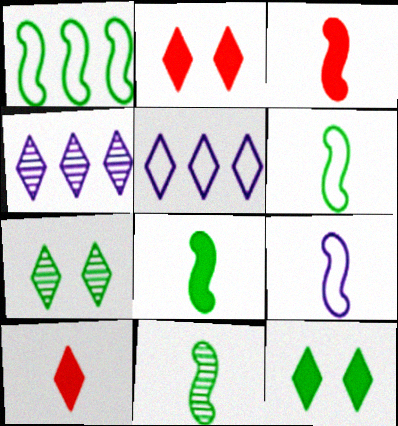[[3, 9, 11], 
[5, 7, 10], 
[6, 8, 11]]